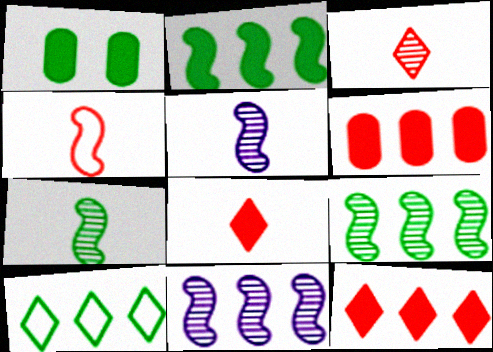[[1, 7, 10], 
[6, 10, 11]]